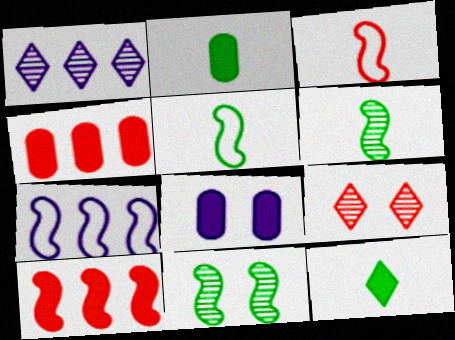[[2, 4, 8], 
[2, 7, 9], 
[3, 4, 9], 
[8, 10, 12]]